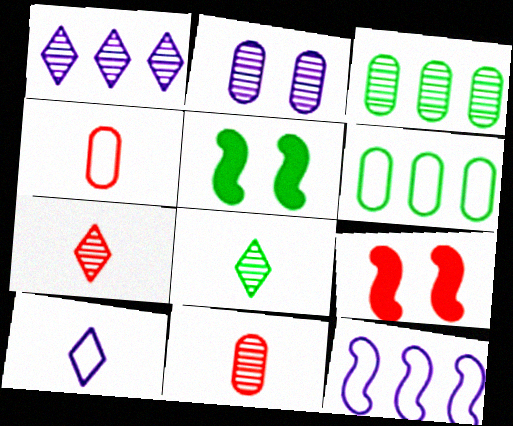[[1, 4, 5], 
[2, 3, 11], 
[3, 9, 10], 
[5, 6, 8]]